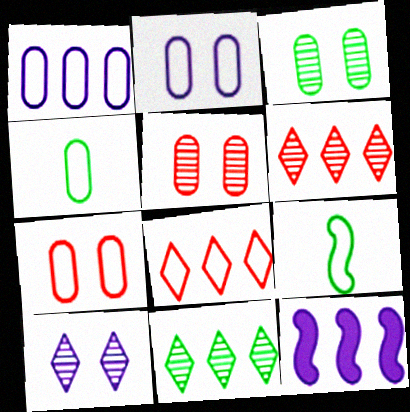[[1, 4, 7], 
[2, 8, 9]]